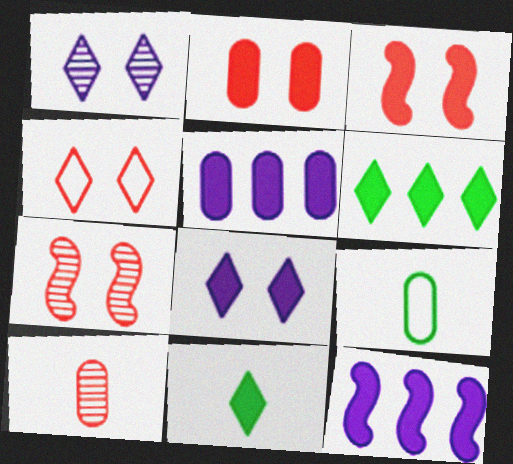[[2, 4, 7], 
[2, 11, 12], 
[3, 5, 11]]